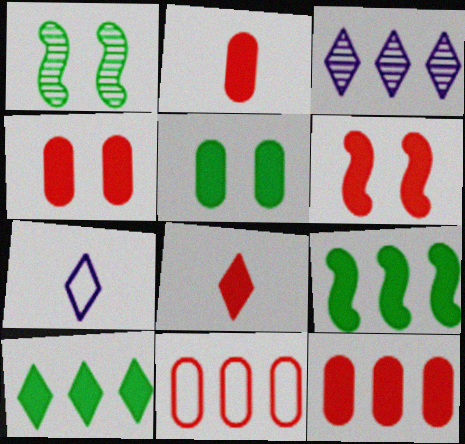[[1, 7, 12], 
[2, 4, 12], 
[3, 9, 11], 
[6, 8, 12]]